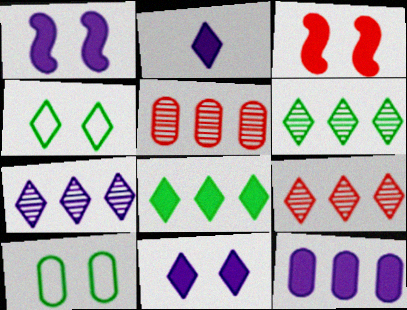[[1, 2, 12], 
[2, 4, 9], 
[6, 7, 9]]